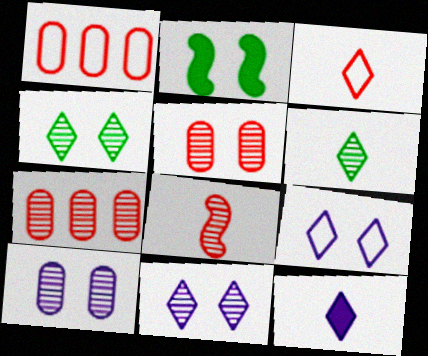[[2, 5, 9], 
[3, 6, 12]]